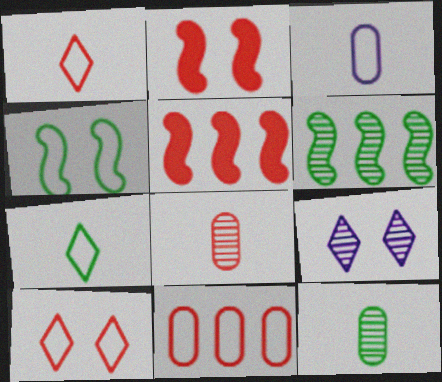[[5, 8, 10], 
[6, 8, 9]]